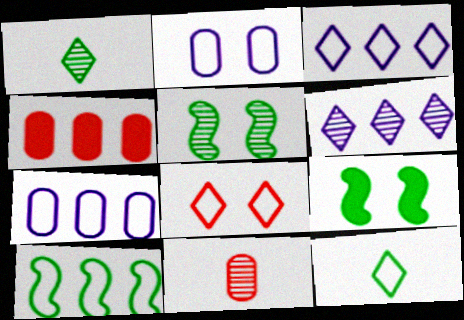[[3, 8, 12], 
[3, 9, 11], 
[4, 6, 10], 
[5, 6, 11]]